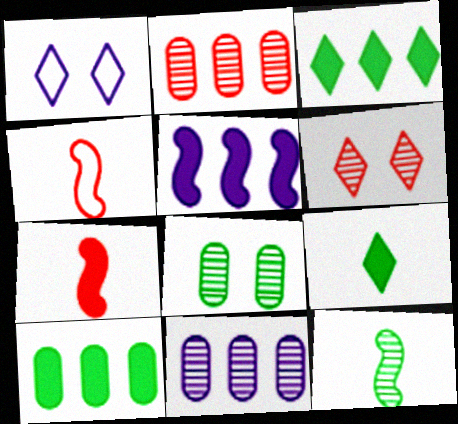[[6, 11, 12]]